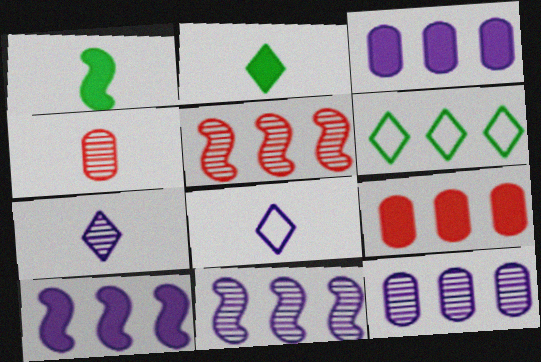[[1, 4, 8], 
[3, 5, 6], 
[6, 9, 11]]